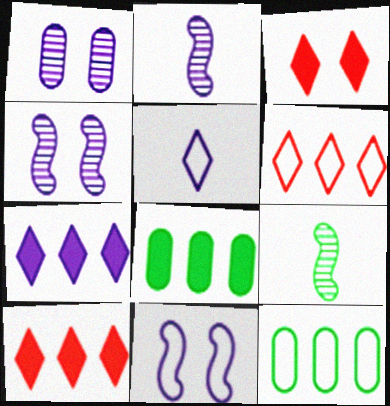[[2, 3, 12]]